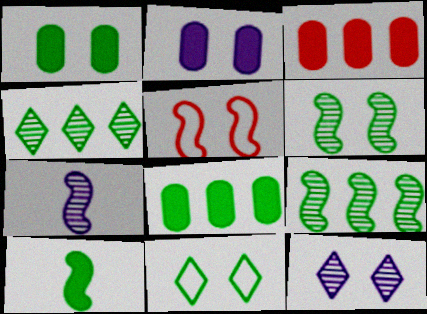[[1, 5, 12], 
[1, 6, 11], 
[3, 7, 11]]